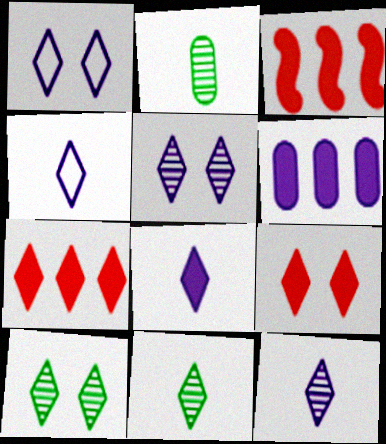[[1, 2, 3], 
[1, 7, 11], 
[1, 9, 10], 
[4, 7, 10], 
[4, 8, 12]]